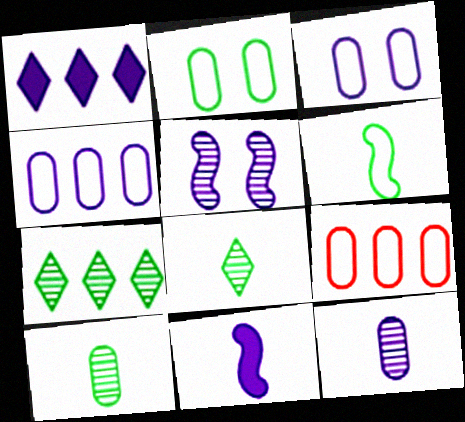[]